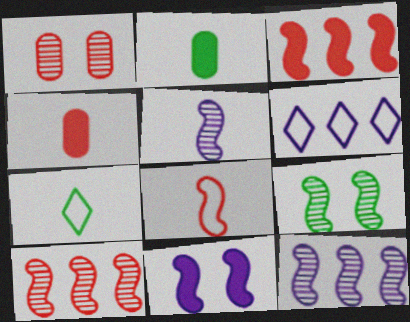[[4, 5, 7], 
[4, 6, 9], 
[5, 9, 10]]